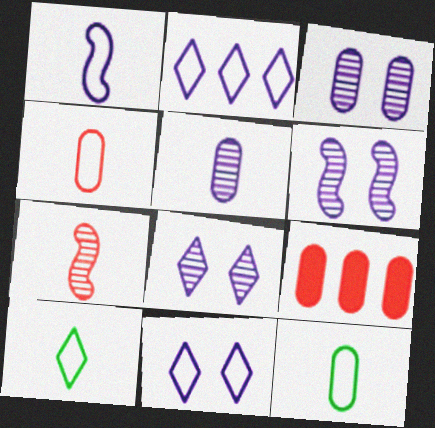[[1, 4, 10], 
[3, 6, 8], 
[3, 9, 12], 
[6, 9, 10]]